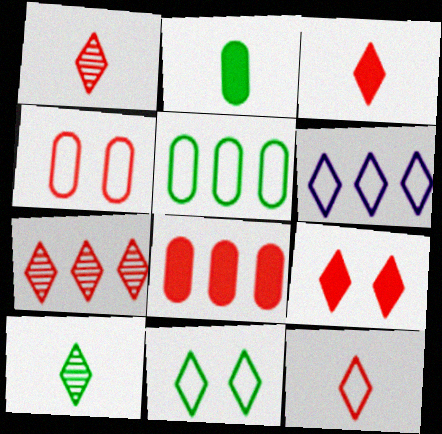[[1, 3, 12], 
[6, 9, 10], 
[6, 11, 12], 
[7, 9, 12]]